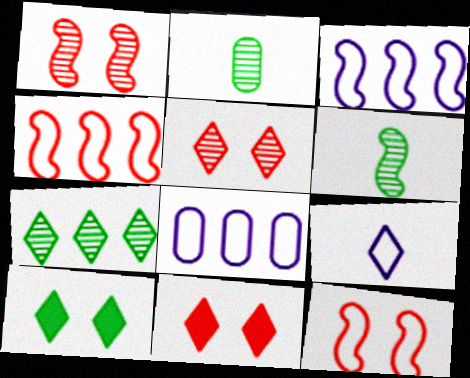[[2, 3, 11], 
[6, 8, 11], 
[7, 9, 11]]